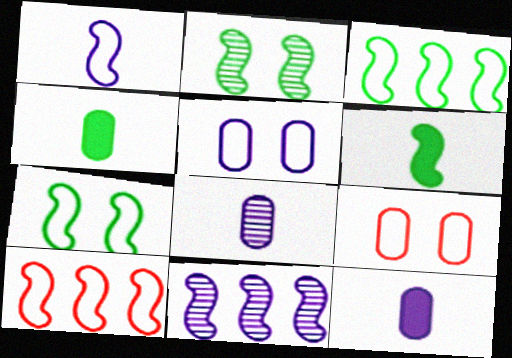[[1, 7, 10], 
[2, 3, 6]]